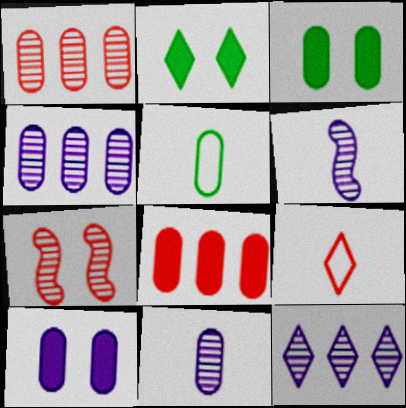[[1, 5, 10], 
[2, 9, 12], 
[7, 8, 9]]